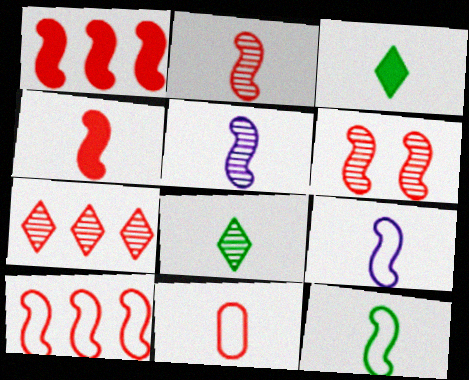[[3, 5, 11], 
[4, 5, 12], 
[4, 6, 10]]